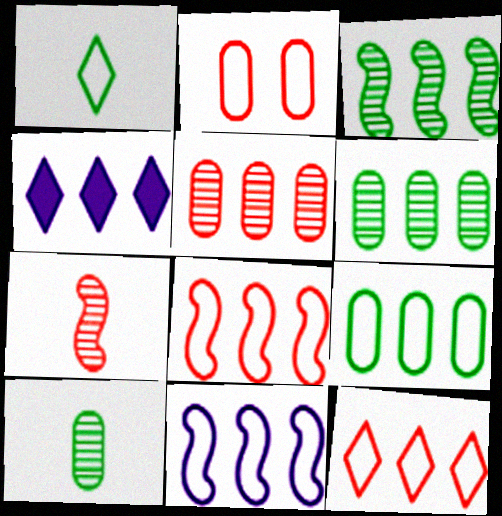[[1, 2, 11], 
[4, 6, 8], 
[9, 11, 12]]